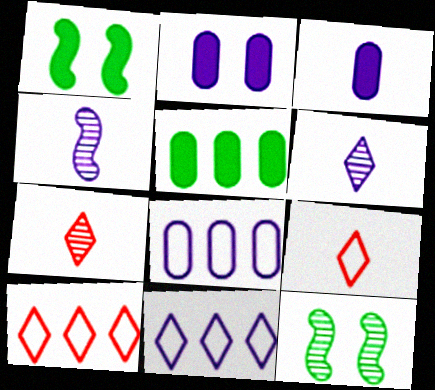[[1, 7, 8], 
[2, 4, 11], 
[3, 10, 12]]